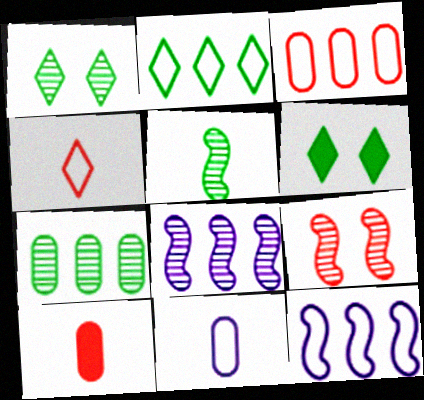[[1, 5, 7], 
[1, 10, 12], 
[2, 3, 12], 
[5, 8, 9]]